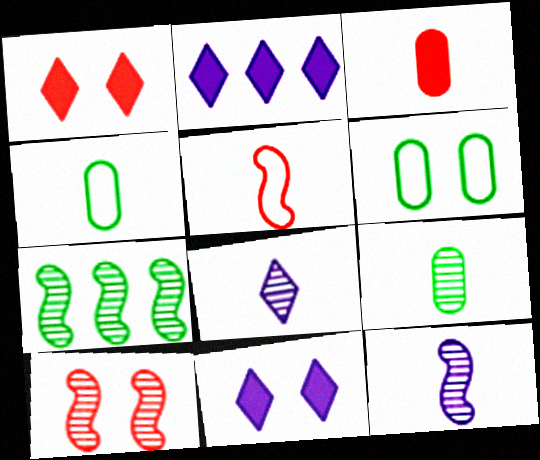[[2, 4, 10], 
[6, 10, 11], 
[7, 10, 12]]